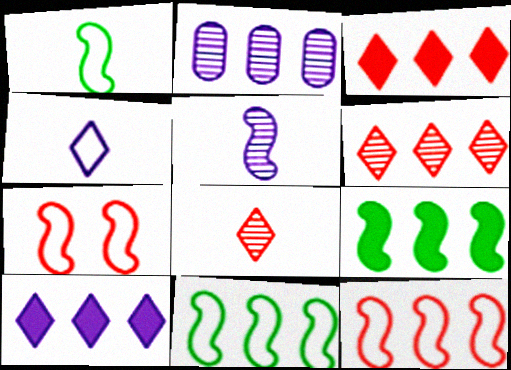[[2, 3, 11], 
[5, 7, 9]]